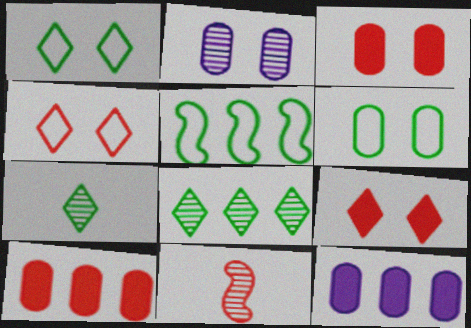[[1, 11, 12], 
[2, 3, 6], 
[2, 8, 11], 
[4, 10, 11]]